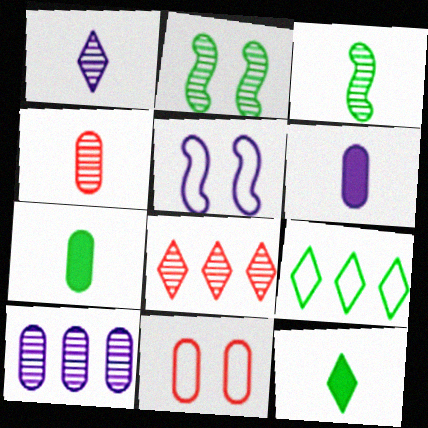[[1, 3, 4], 
[2, 7, 9], 
[5, 7, 8], 
[7, 10, 11]]